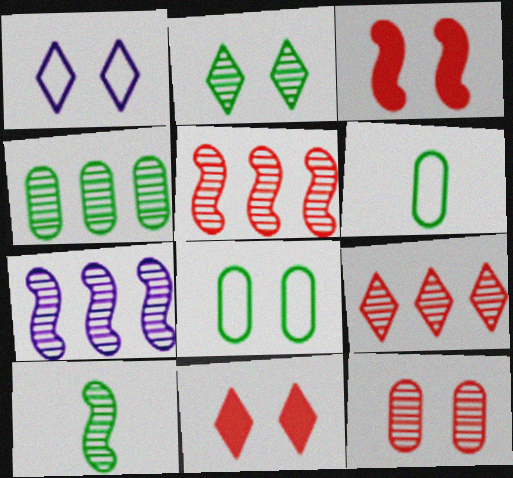[[1, 2, 11], 
[2, 4, 10], 
[4, 7, 9], 
[6, 7, 11]]